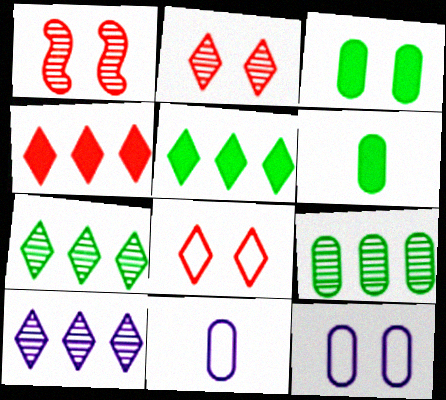[[1, 5, 11]]